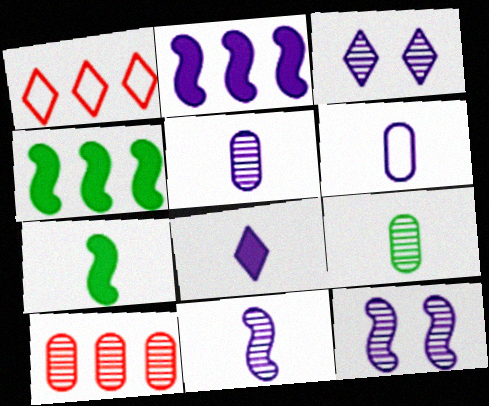[[2, 3, 6], 
[6, 8, 11]]